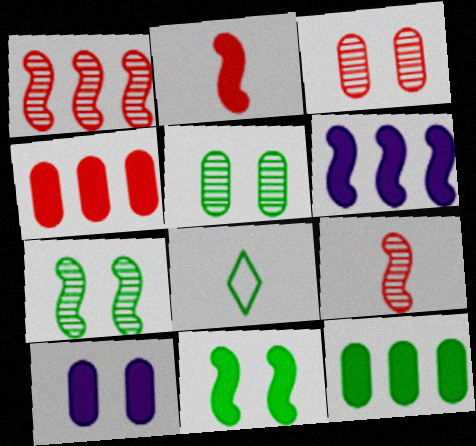[[1, 8, 10], 
[2, 6, 11], 
[3, 6, 8], 
[7, 8, 12]]